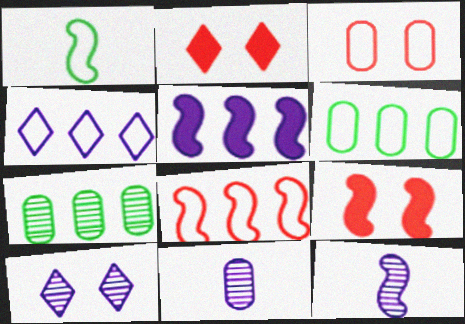[[1, 3, 4], 
[2, 6, 12], 
[4, 6, 8]]